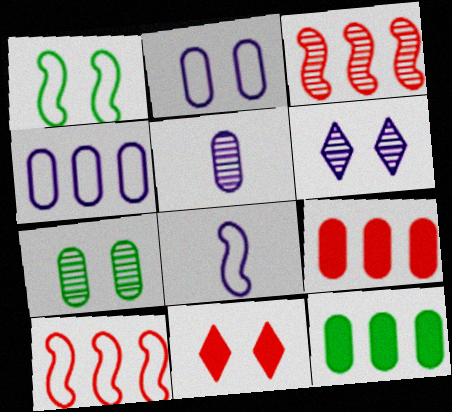[[1, 8, 10]]